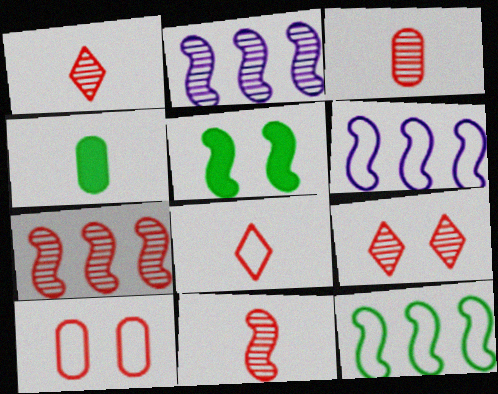[[1, 3, 11], 
[3, 7, 9], 
[4, 6, 9], 
[5, 6, 11]]